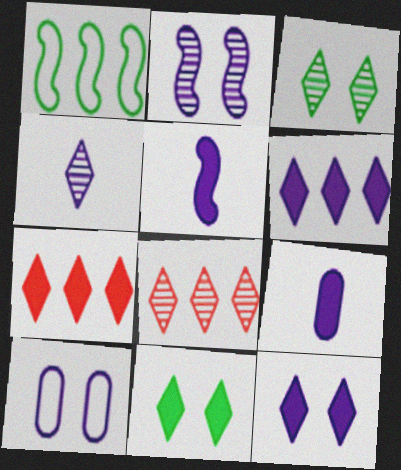[[2, 10, 12], 
[3, 4, 8]]